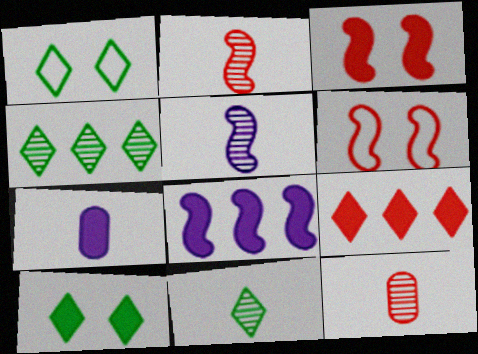[[1, 8, 12], 
[4, 6, 7], 
[5, 11, 12], 
[6, 9, 12]]